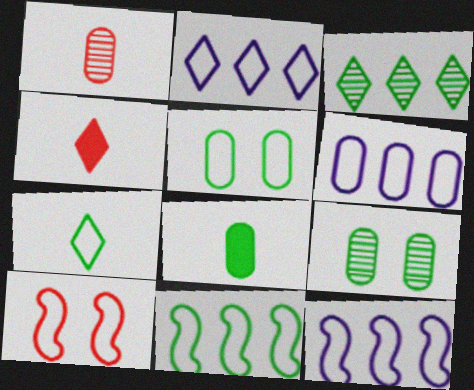[[2, 6, 12], 
[4, 9, 12], 
[5, 7, 11], 
[6, 7, 10]]